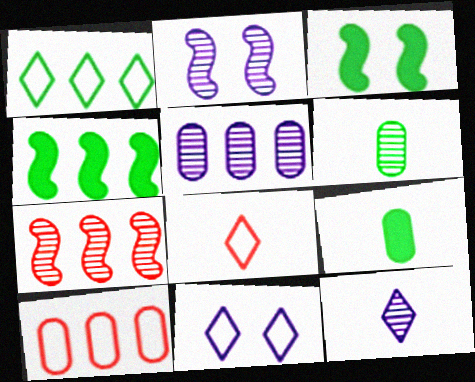[[1, 3, 6], 
[1, 8, 11], 
[2, 5, 12], 
[3, 5, 8], 
[3, 10, 12], 
[7, 9, 11]]